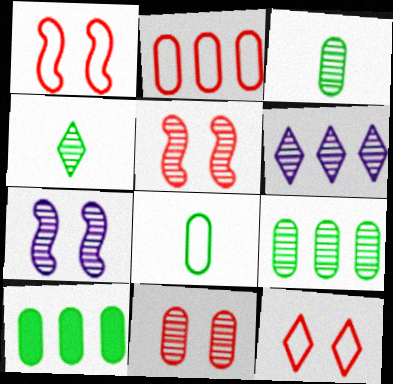[[3, 5, 6]]